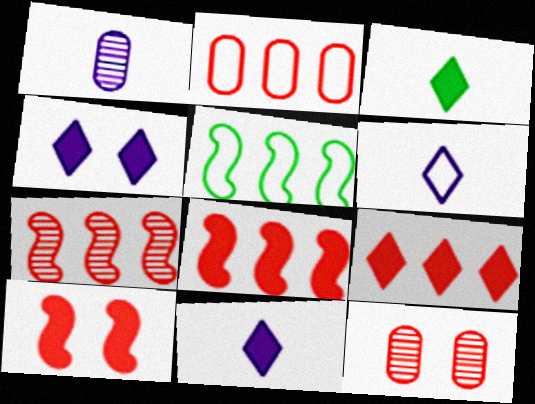[[2, 7, 9], 
[3, 4, 9], 
[5, 11, 12]]